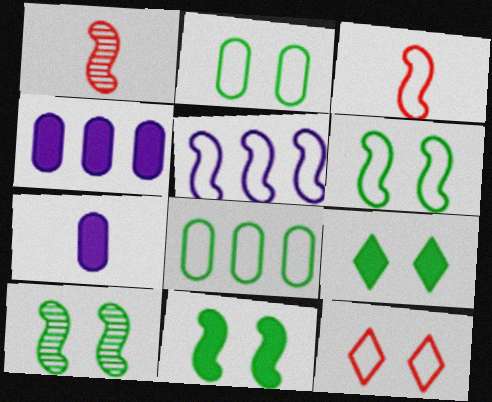[[1, 5, 11], 
[2, 9, 10], 
[3, 5, 6], 
[6, 10, 11]]